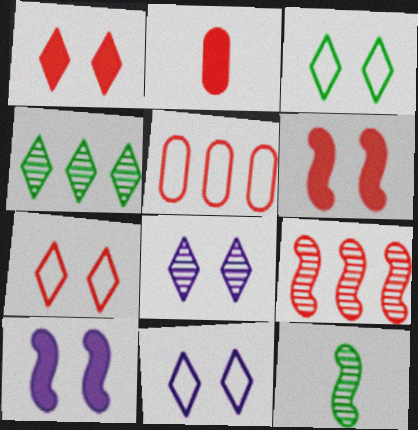[[1, 3, 8], 
[2, 7, 9], 
[3, 7, 11]]